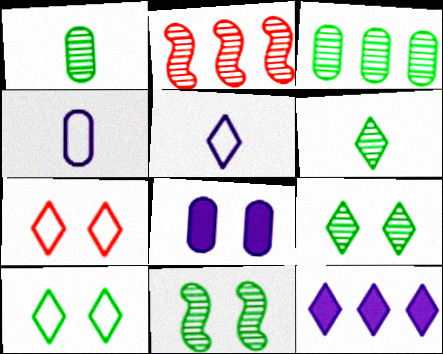[[3, 6, 11], 
[6, 7, 12], 
[7, 8, 11]]